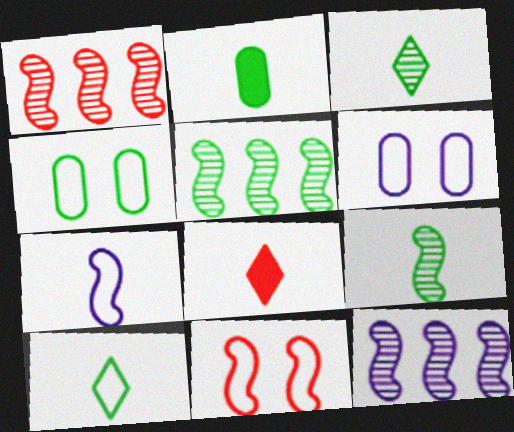[[1, 5, 12], 
[2, 9, 10], 
[4, 8, 12], 
[5, 6, 8]]